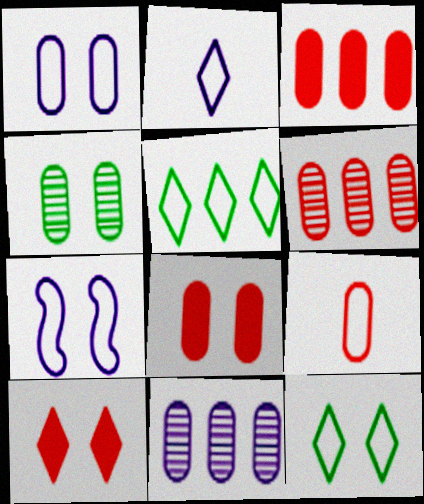[[1, 4, 8], 
[4, 7, 10], 
[5, 7, 9], 
[6, 8, 9]]